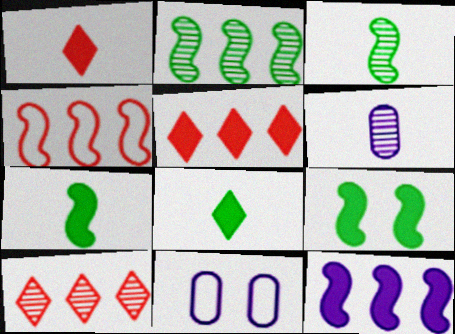[[1, 2, 11], 
[2, 4, 12], 
[3, 5, 11], 
[7, 10, 11]]